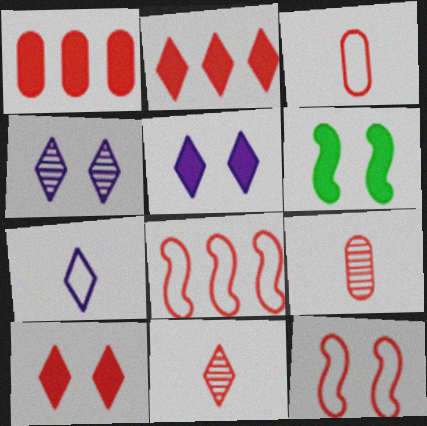[[1, 11, 12], 
[2, 9, 12], 
[8, 9, 10]]